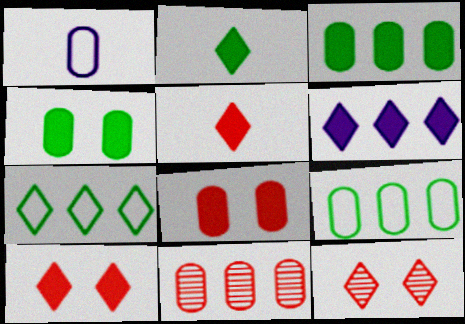[[1, 4, 11], 
[2, 6, 10]]